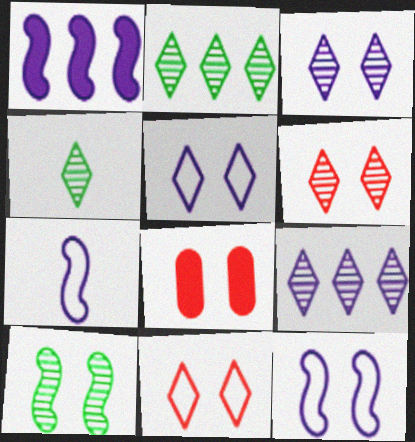[[2, 7, 8], 
[4, 6, 9], 
[5, 8, 10]]